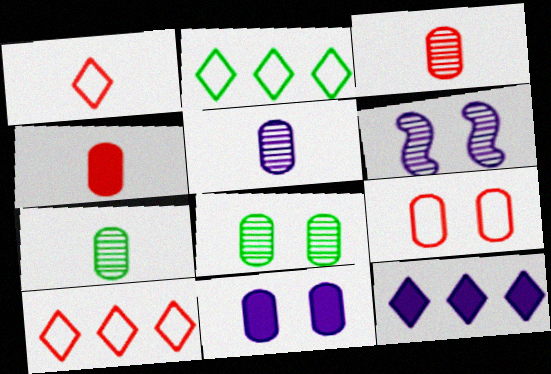[[2, 4, 6], 
[3, 5, 7], 
[8, 9, 11]]